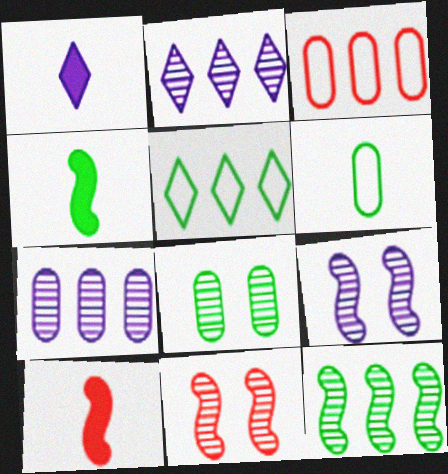[[4, 5, 8]]